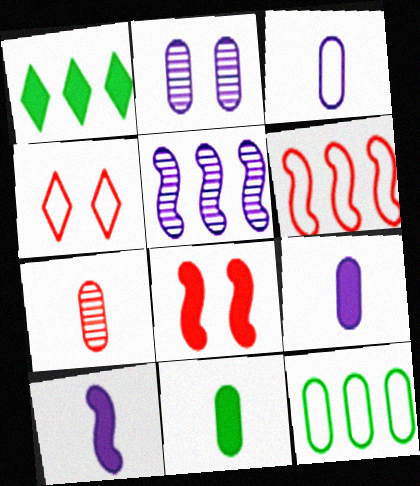[[1, 8, 9], 
[3, 7, 11], 
[4, 5, 11]]